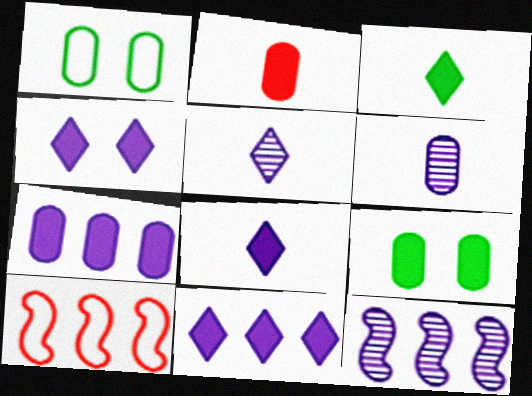[[2, 7, 9], 
[4, 8, 11], 
[5, 9, 10]]